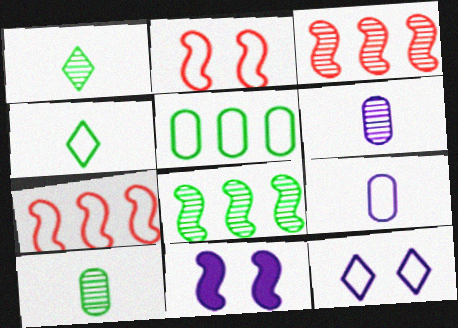[]